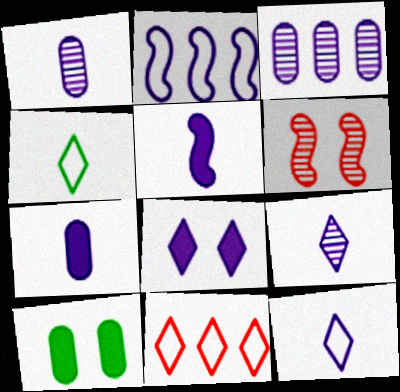[[1, 2, 8], 
[1, 5, 12]]